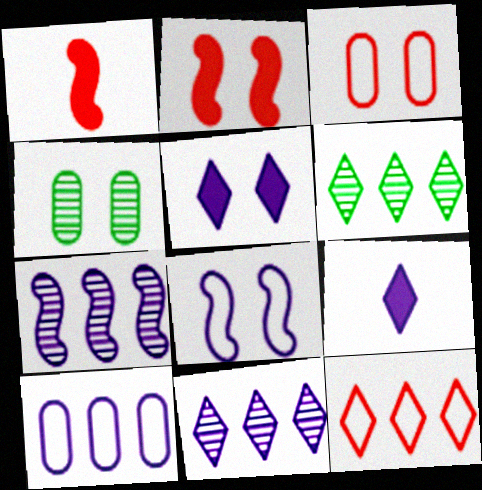[]